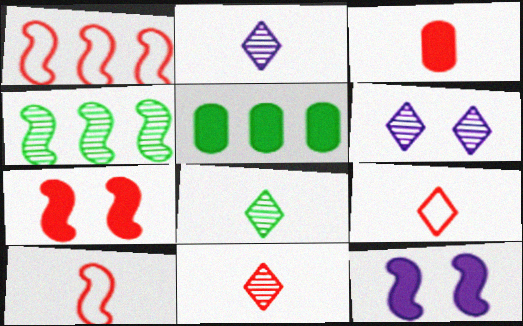[[2, 8, 11], 
[3, 10, 11], 
[4, 10, 12], 
[5, 6, 10]]